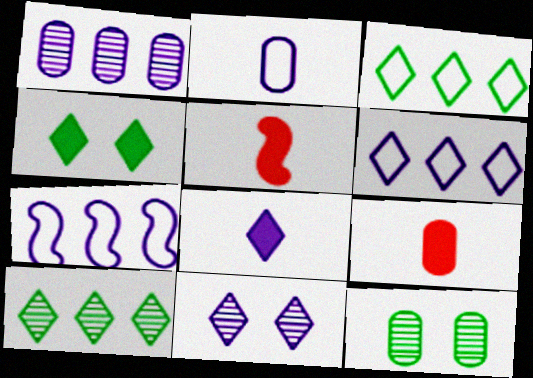[[5, 6, 12], 
[6, 8, 11]]